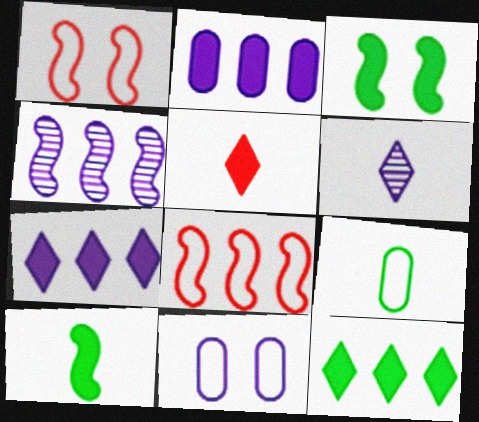[[1, 4, 10], 
[2, 3, 5]]